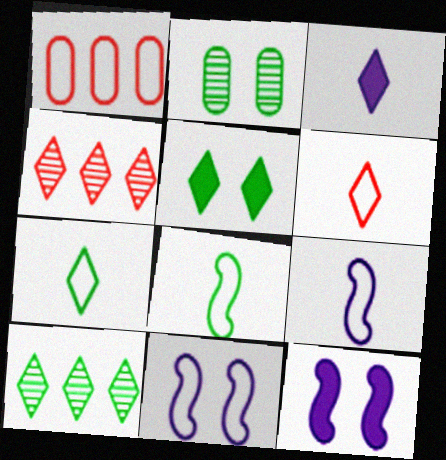[[1, 7, 11], 
[5, 7, 10]]